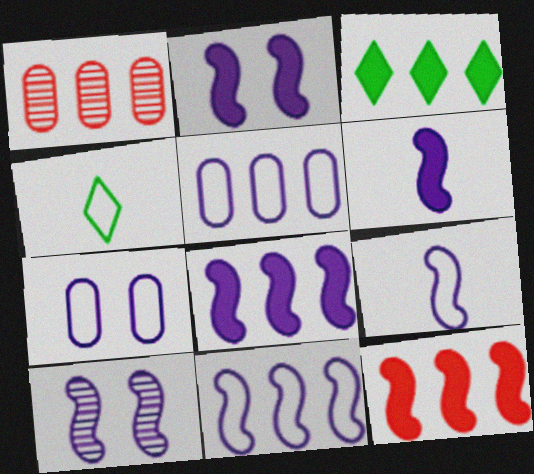[[1, 2, 4], 
[1, 3, 11], 
[2, 6, 8], 
[6, 10, 11], 
[8, 9, 10]]